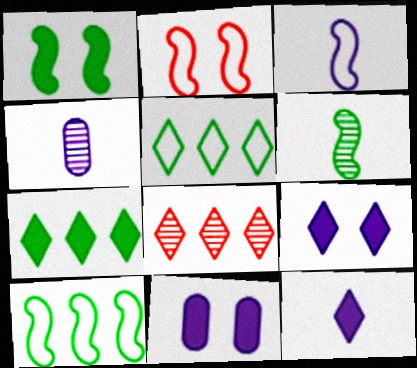[[1, 6, 10], 
[2, 3, 10], 
[2, 4, 7], 
[3, 4, 12]]